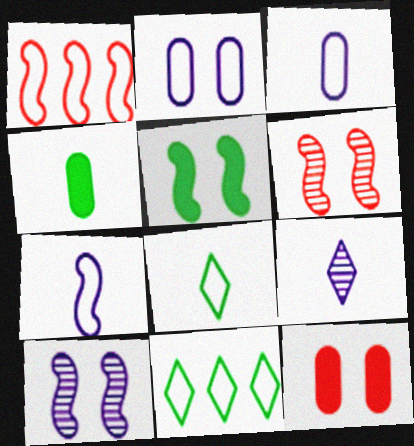[[1, 2, 8]]